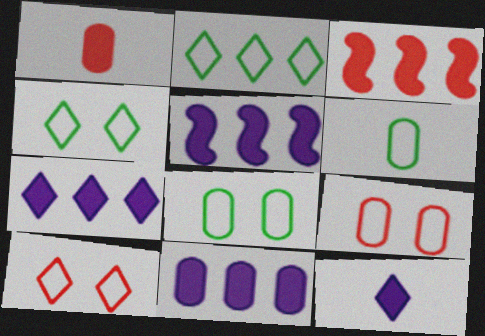[[5, 7, 11]]